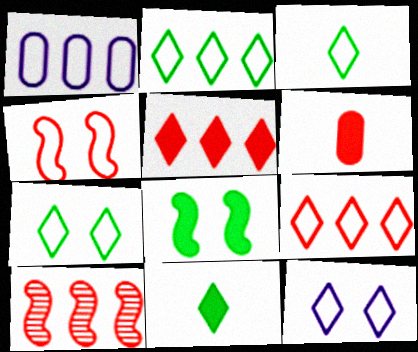[[1, 3, 4], 
[2, 3, 7], 
[3, 9, 12]]